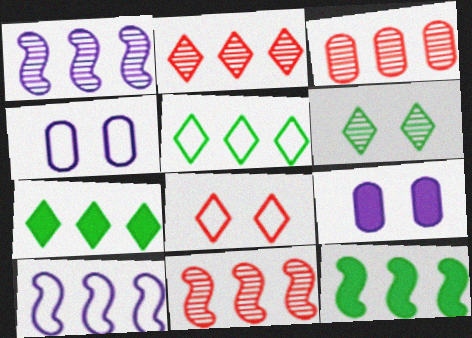[[2, 3, 11], 
[3, 7, 10], 
[10, 11, 12]]